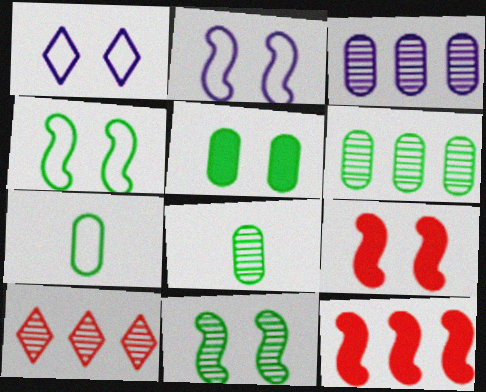[[1, 8, 12], 
[2, 9, 11], 
[5, 6, 7]]